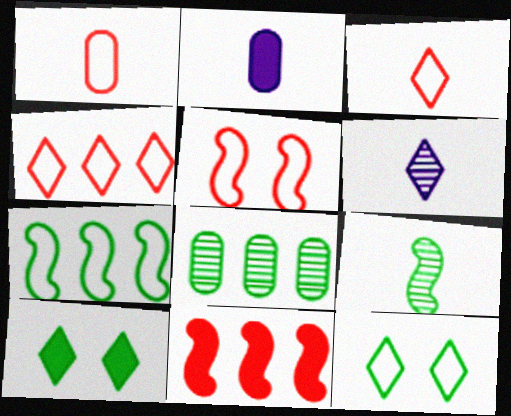[[1, 4, 5], 
[2, 3, 9], 
[2, 10, 11], 
[4, 6, 10]]